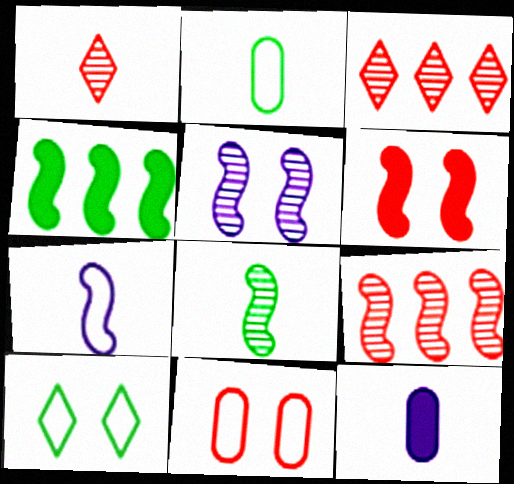[[5, 8, 9], 
[9, 10, 12]]